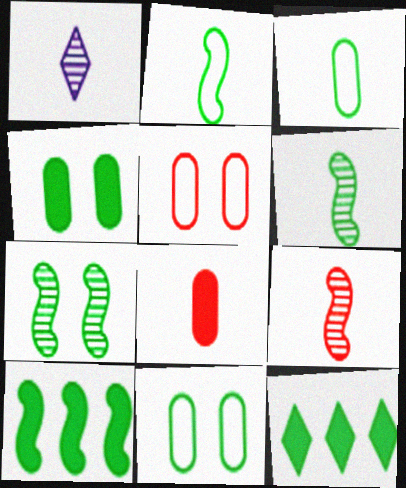[[1, 2, 8], 
[1, 5, 10], 
[2, 7, 10], 
[3, 7, 12], 
[6, 11, 12]]